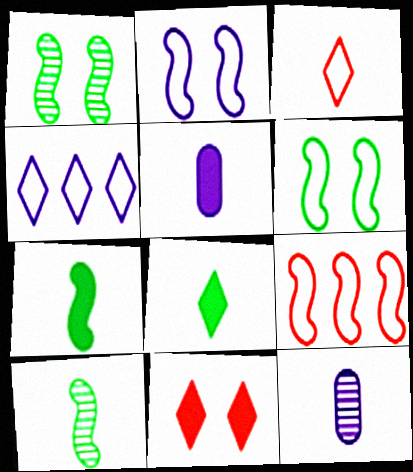[[3, 5, 10], 
[3, 7, 12]]